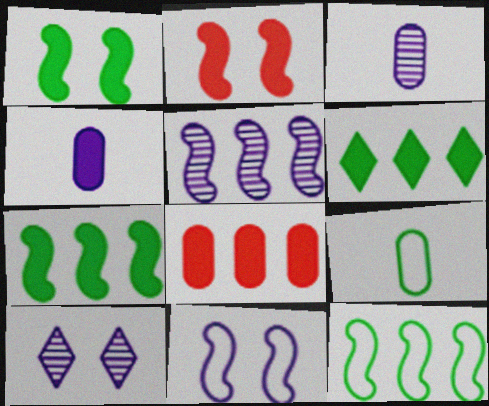[[2, 4, 6], 
[3, 5, 10]]